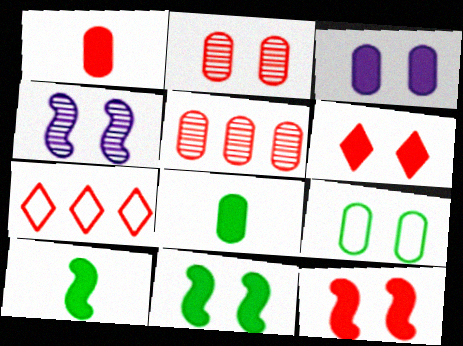[[2, 3, 9], 
[3, 6, 11], 
[4, 6, 9], 
[4, 7, 8]]